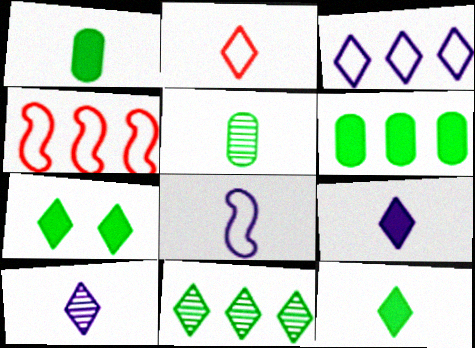[[2, 10, 12]]